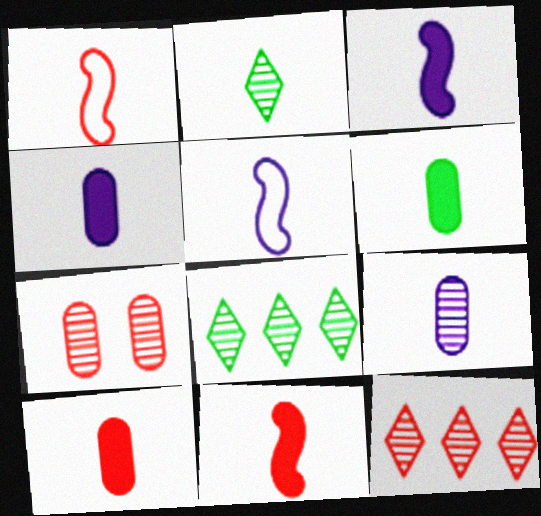[[1, 2, 4], 
[2, 5, 10], 
[4, 6, 10]]